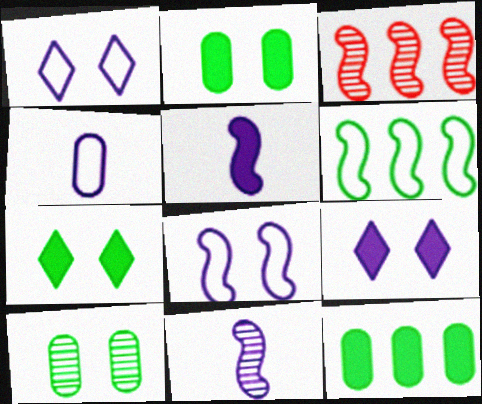[[3, 4, 7]]